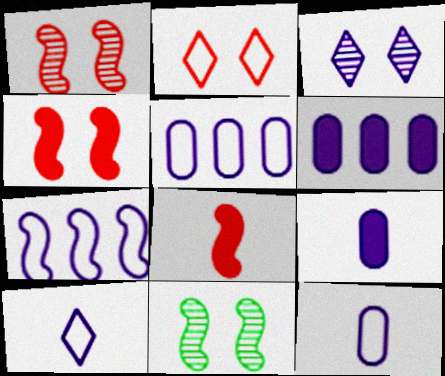[[3, 7, 9], 
[7, 8, 11]]